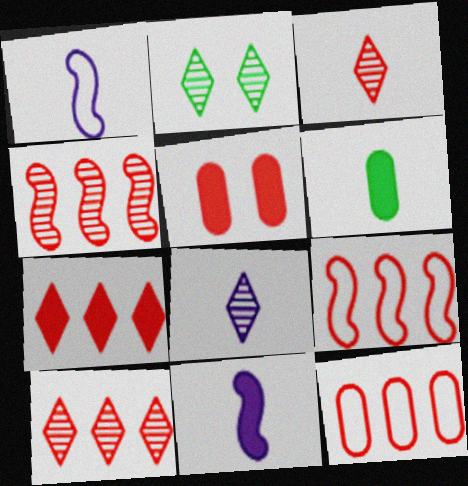[[1, 3, 6], 
[2, 8, 10], 
[2, 11, 12], 
[3, 5, 9], 
[4, 7, 12]]